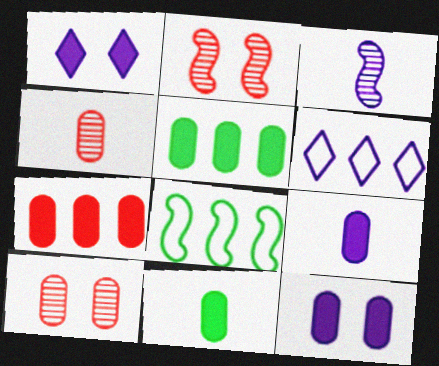[[1, 4, 8], 
[2, 6, 11], 
[3, 6, 12], 
[7, 11, 12]]